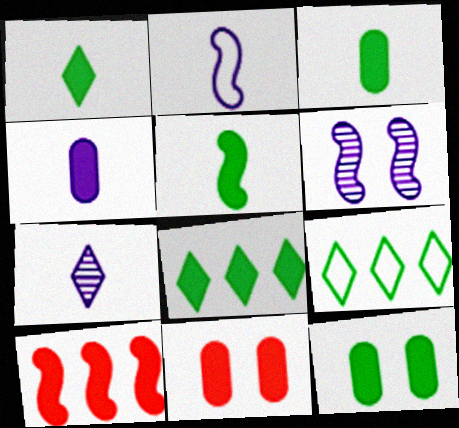[[1, 3, 5], 
[2, 4, 7], 
[5, 8, 12]]